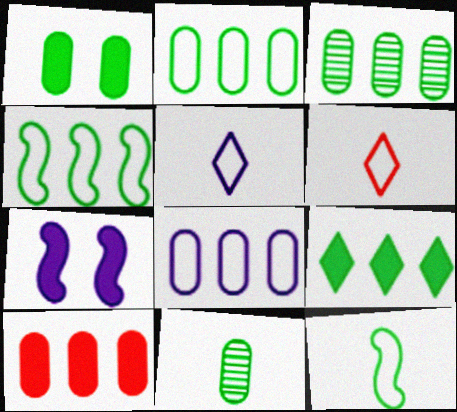[[1, 2, 11], 
[3, 4, 9], 
[3, 6, 7], 
[3, 8, 10]]